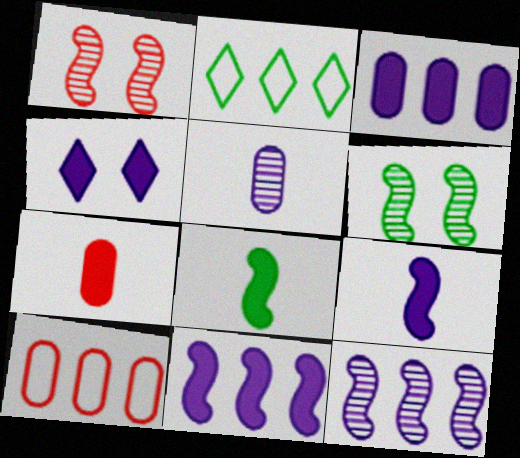[[3, 4, 9]]